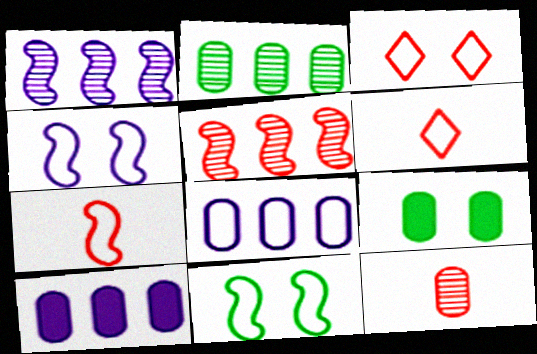[[1, 6, 9], 
[6, 8, 11], 
[8, 9, 12]]